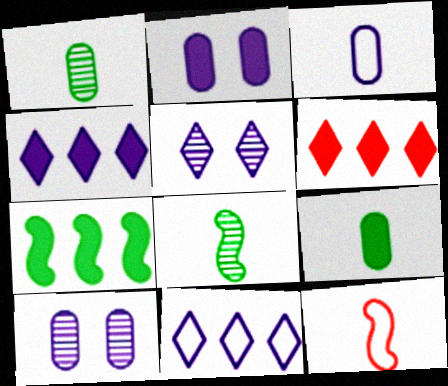[]